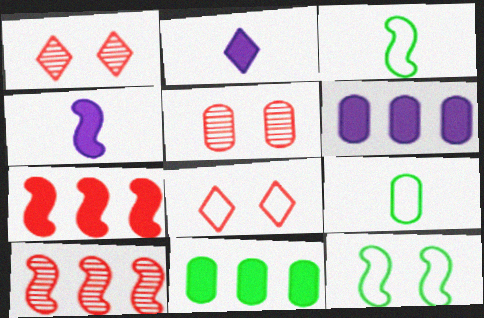[[1, 3, 6], 
[4, 10, 12], 
[5, 6, 9]]